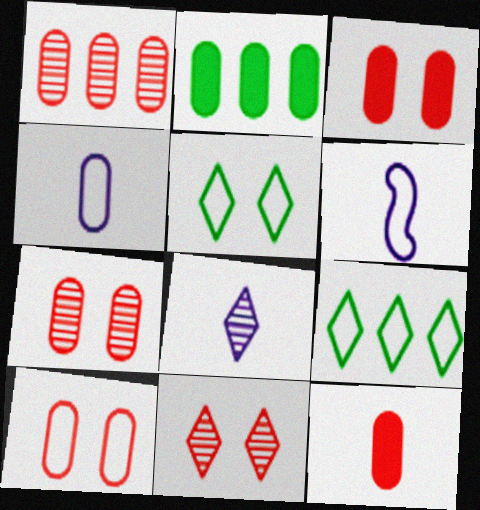[[1, 10, 12], 
[2, 4, 7], 
[2, 6, 11], 
[3, 7, 10], 
[6, 9, 10]]